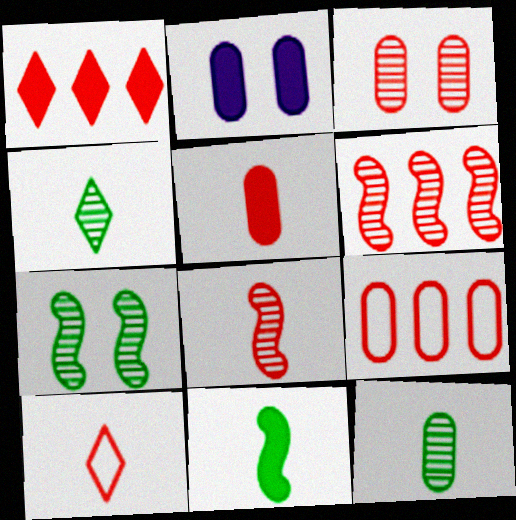[[1, 2, 11], 
[1, 6, 9], 
[2, 9, 12], 
[3, 5, 9], 
[5, 8, 10]]